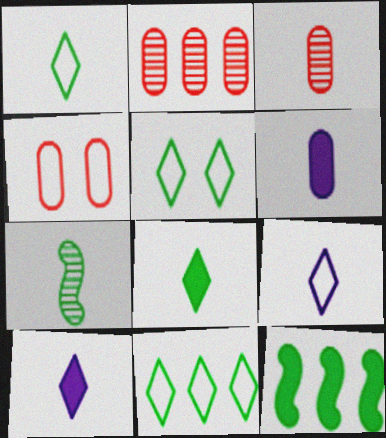[[1, 5, 11]]